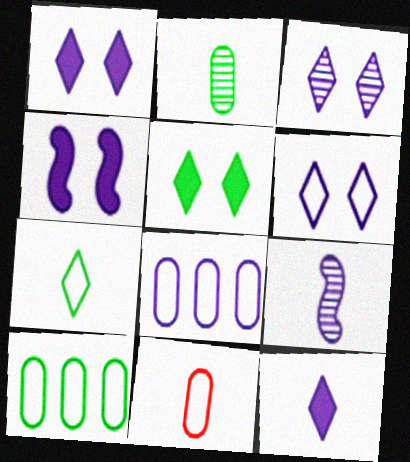[[1, 3, 6], 
[1, 8, 9]]